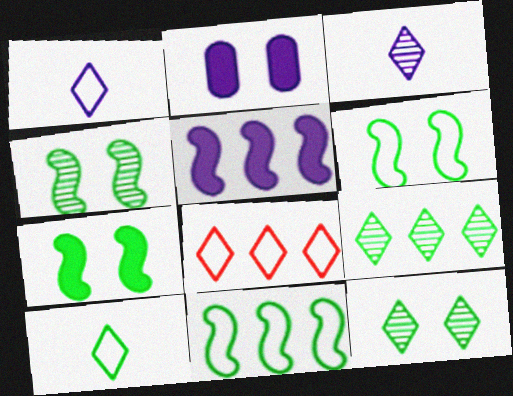[[4, 6, 7]]